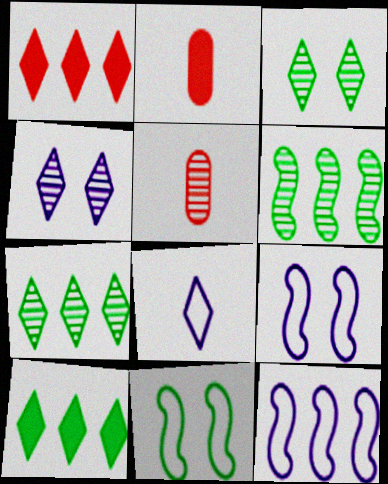[[1, 3, 8], 
[2, 3, 12], 
[2, 7, 9], 
[4, 5, 6], 
[5, 9, 10]]